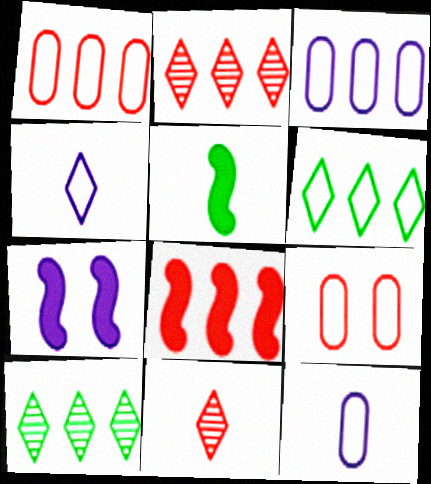[[1, 2, 8], 
[3, 8, 10], 
[5, 7, 8], 
[5, 11, 12], 
[8, 9, 11]]